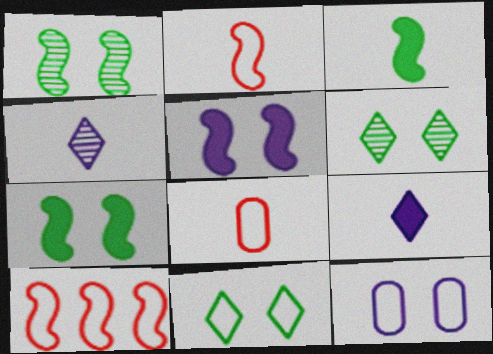[[3, 4, 8]]